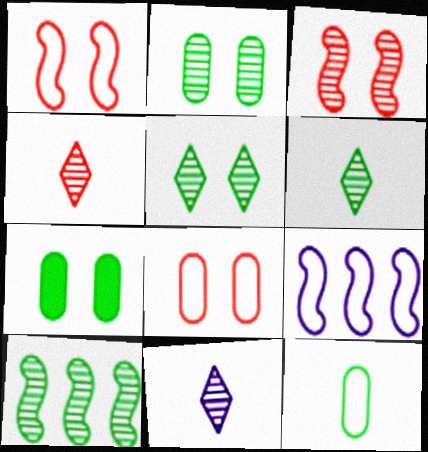[[2, 6, 10], 
[4, 6, 11], 
[4, 7, 9]]